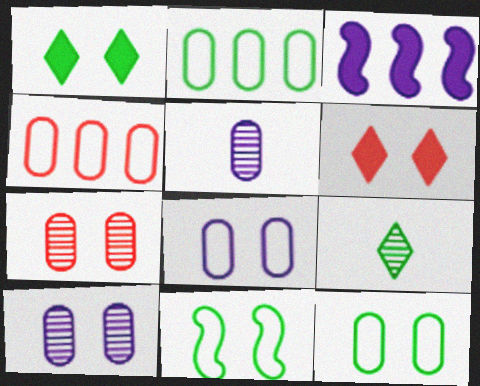[[6, 10, 11]]